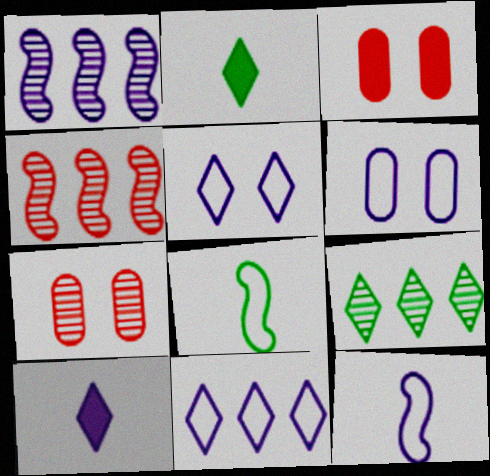[[1, 6, 10], 
[2, 4, 6], 
[3, 9, 12], 
[6, 11, 12]]